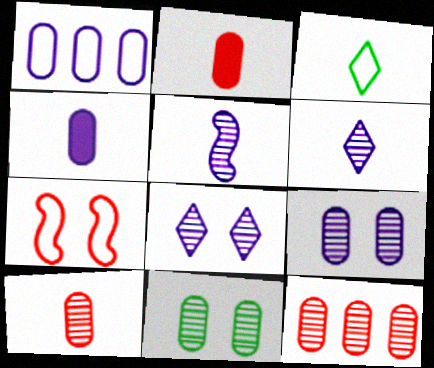[[1, 2, 11], 
[1, 3, 7], 
[1, 4, 9], 
[2, 3, 5]]